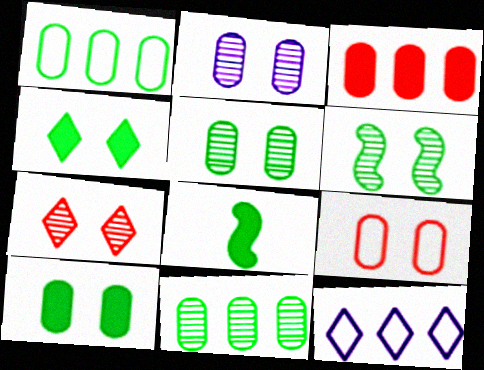[[2, 6, 7], 
[2, 9, 10]]